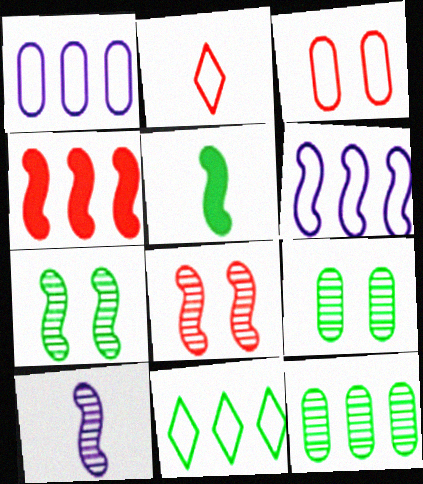[[5, 6, 8], 
[5, 9, 11]]